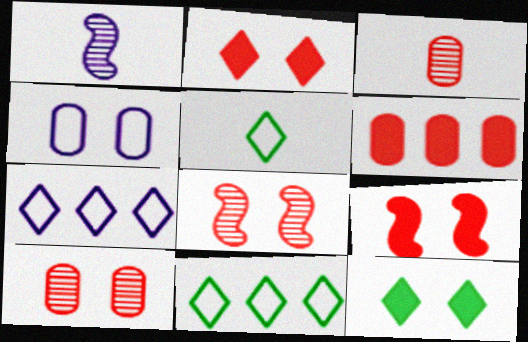[[4, 8, 12]]